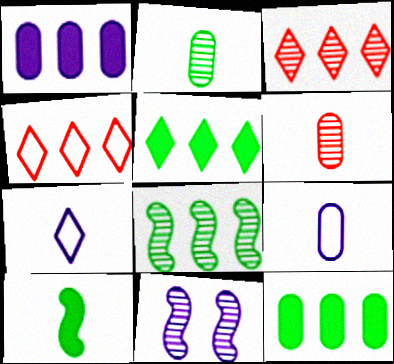[[1, 4, 8], 
[1, 7, 11], 
[2, 3, 11], 
[6, 7, 10]]